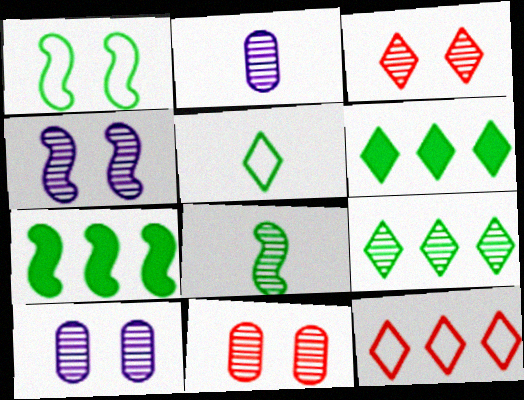[[1, 7, 8]]